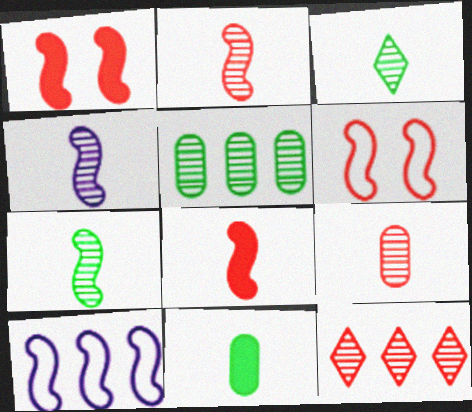[[1, 7, 10], 
[2, 4, 7], 
[3, 4, 9]]